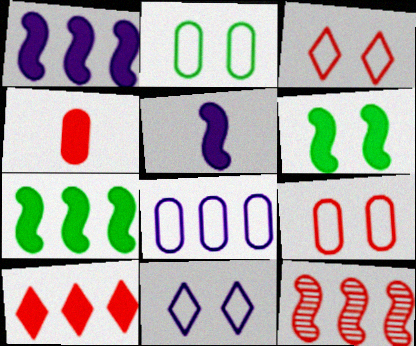[[3, 4, 12]]